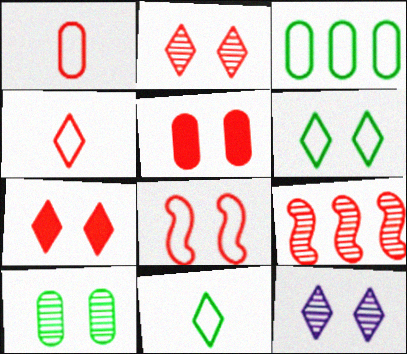[[1, 7, 9], 
[2, 5, 8], 
[4, 5, 9], 
[6, 7, 12]]